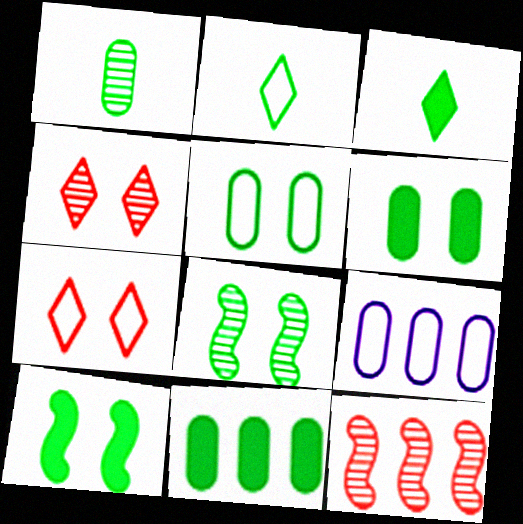[[1, 5, 11], 
[2, 8, 11], 
[3, 10, 11]]